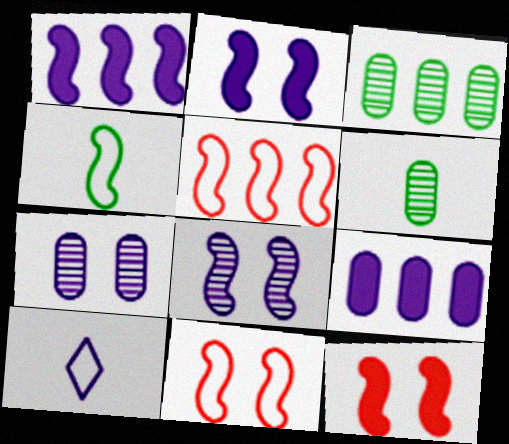[[1, 7, 10], 
[3, 10, 12], 
[8, 9, 10]]